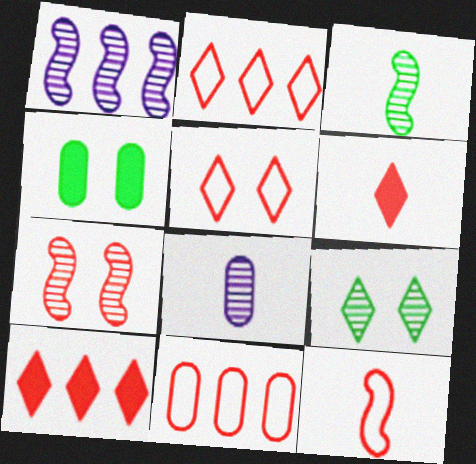[[1, 3, 7], 
[4, 8, 11], 
[5, 11, 12], 
[6, 7, 11]]